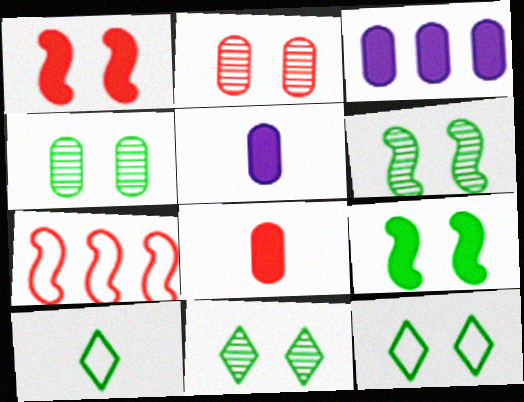[[4, 6, 11], 
[4, 9, 12], 
[5, 7, 11]]